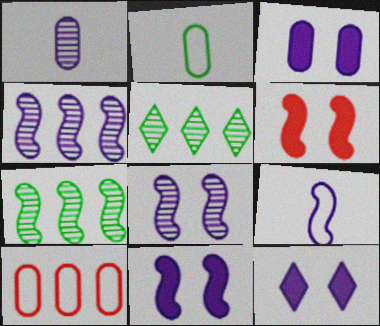[[3, 11, 12], 
[4, 9, 11], 
[6, 7, 9]]